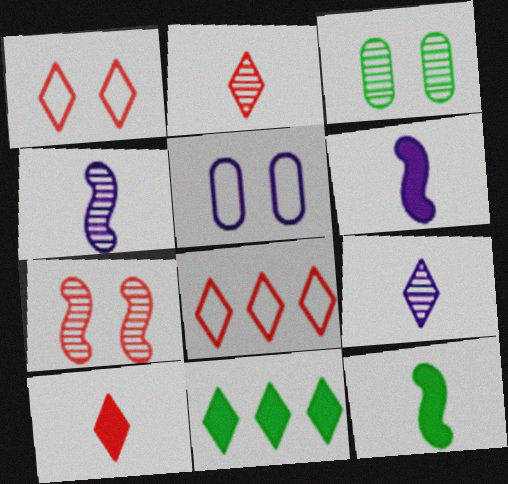[[1, 9, 11], 
[3, 6, 8]]